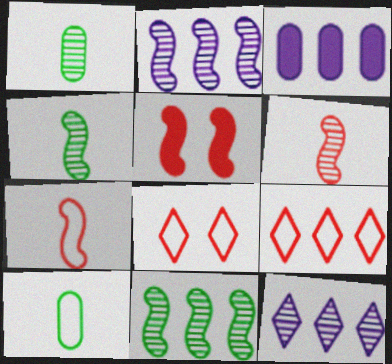[[3, 4, 8], 
[3, 9, 11], 
[5, 10, 12]]